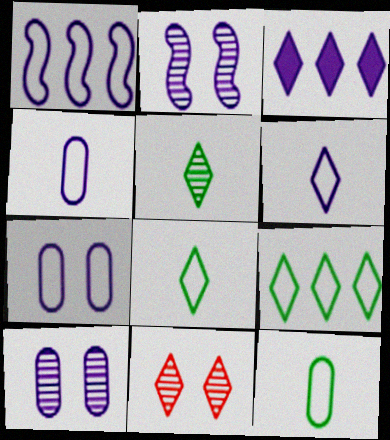[[1, 6, 7], 
[2, 3, 4], 
[3, 8, 11]]